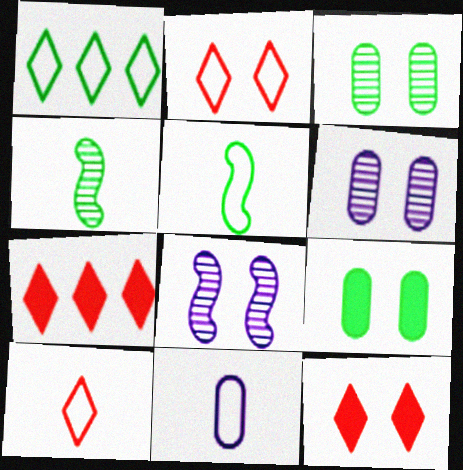[[1, 4, 9], 
[2, 8, 9], 
[5, 6, 7], 
[5, 10, 11]]